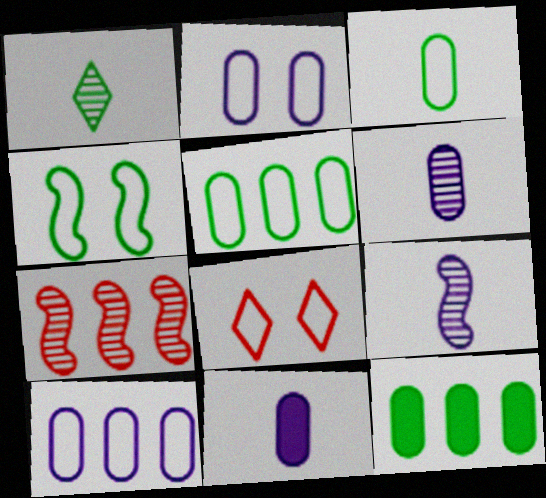[[1, 4, 12], 
[2, 4, 8], 
[8, 9, 12]]